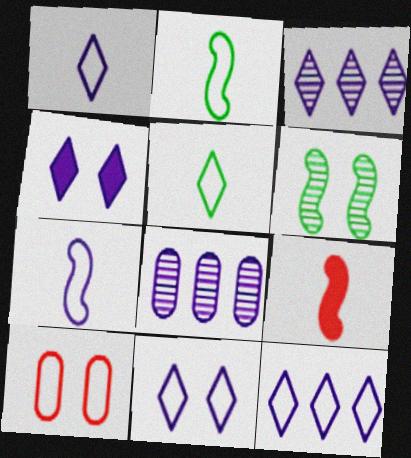[[1, 3, 4], 
[1, 11, 12], 
[2, 10, 12], 
[4, 6, 10], 
[4, 7, 8]]